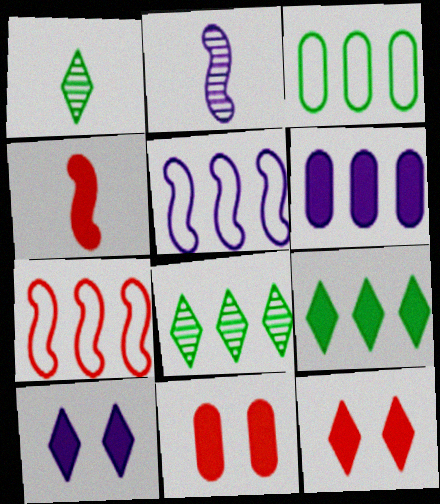[[1, 5, 11], 
[2, 3, 12], 
[6, 7, 8]]